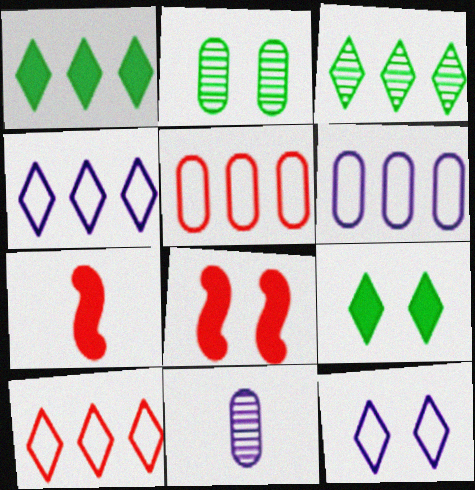[[2, 4, 7], 
[2, 8, 12]]